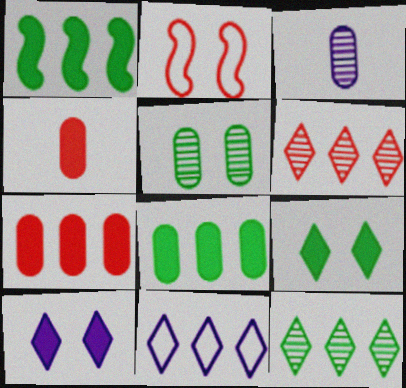[[1, 4, 10], 
[2, 4, 6], 
[2, 5, 10]]